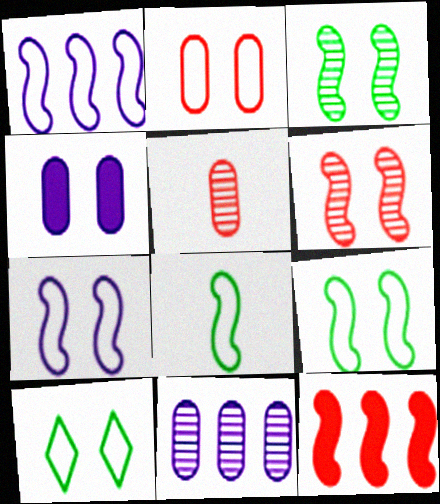[[2, 7, 10], 
[4, 6, 10]]